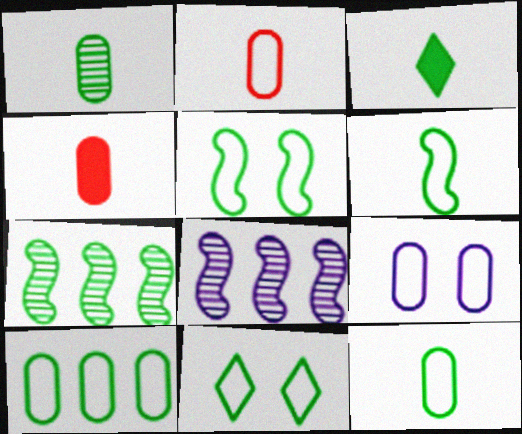[[1, 3, 6], 
[2, 9, 10], 
[4, 8, 11], 
[6, 10, 11]]